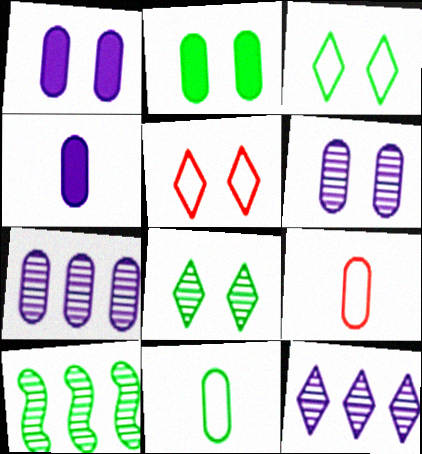[[2, 7, 9], 
[4, 5, 10]]